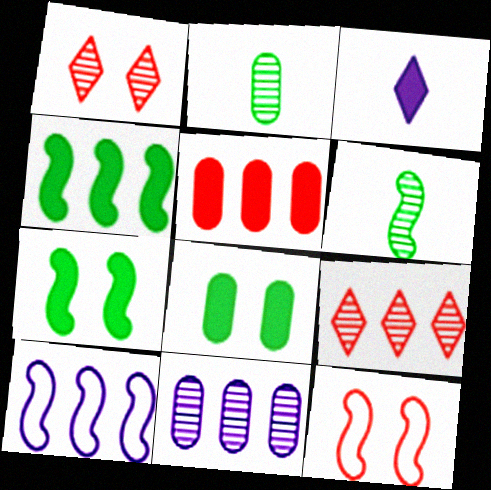[[1, 6, 11], 
[3, 5, 7]]